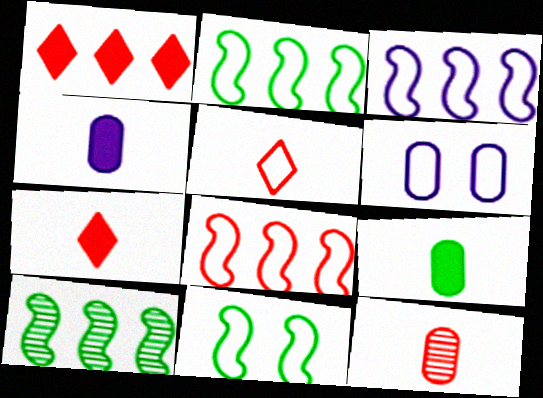[[2, 3, 8], 
[2, 5, 6], 
[6, 7, 10]]